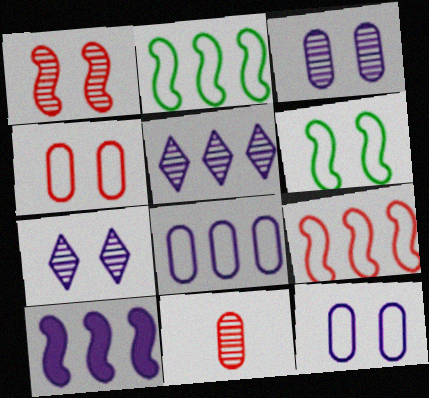[[5, 8, 10]]